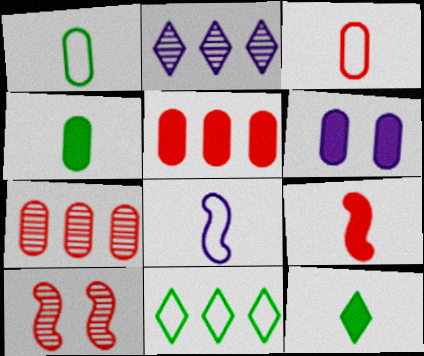[[1, 6, 7], 
[2, 6, 8], 
[4, 5, 6]]